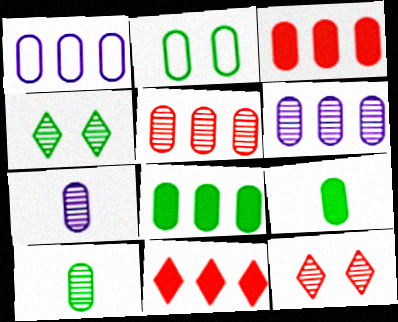[[1, 5, 8], 
[2, 3, 7], 
[2, 8, 10]]